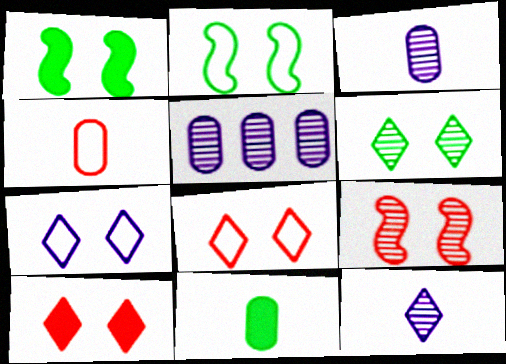[[3, 4, 11], 
[6, 7, 10]]